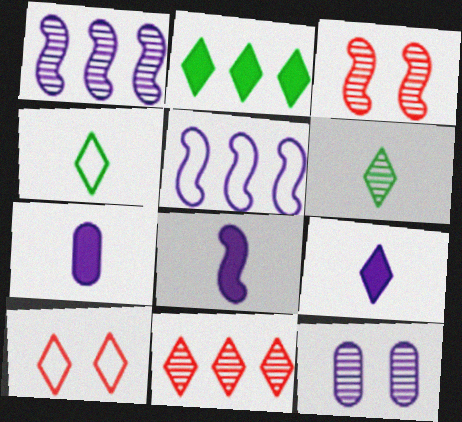[[5, 9, 12], 
[7, 8, 9]]